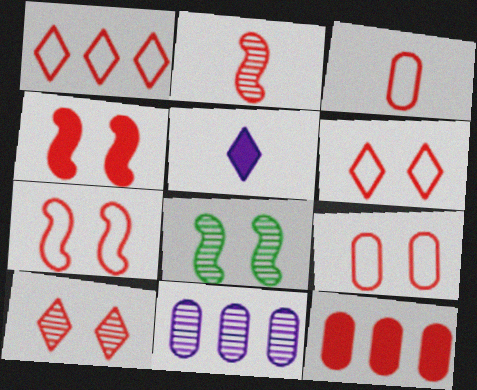[[1, 3, 7], 
[2, 6, 12], 
[4, 9, 10], 
[6, 7, 9]]